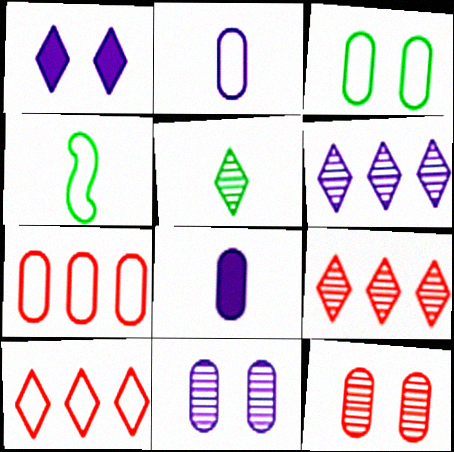[[1, 5, 10], 
[2, 3, 7]]